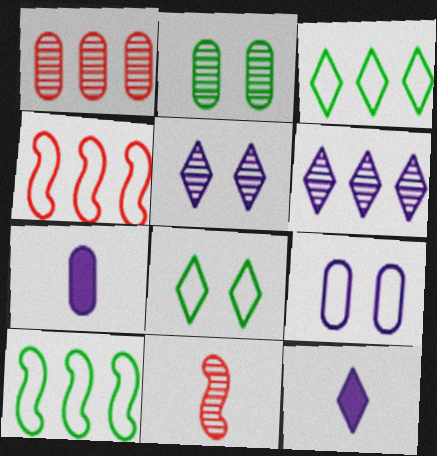[[2, 4, 12], 
[2, 6, 11]]